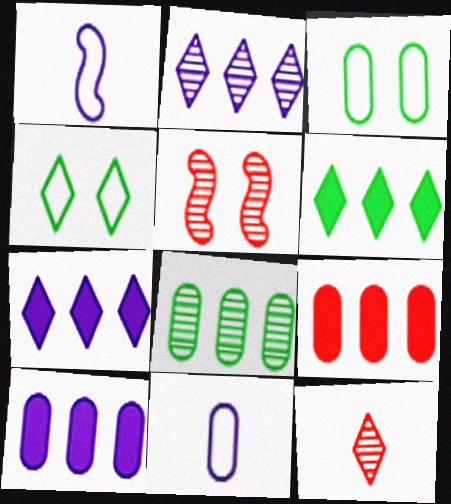[[4, 7, 12], 
[5, 6, 11]]